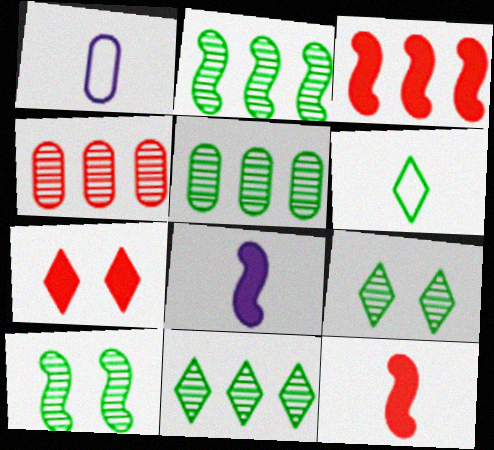[[1, 2, 7], 
[1, 3, 9], 
[2, 5, 11]]